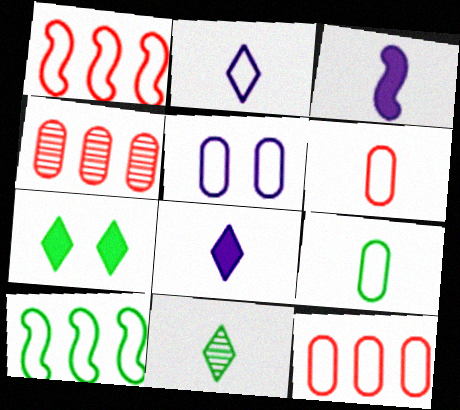[[3, 6, 11], 
[5, 9, 12]]